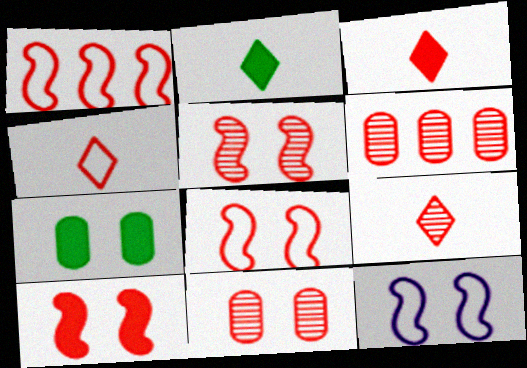[[1, 3, 11], 
[2, 6, 12], 
[3, 4, 9], 
[3, 6, 8], 
[4, 6, 10], 
[5, 6, 9], 
[5, 8, 10]]